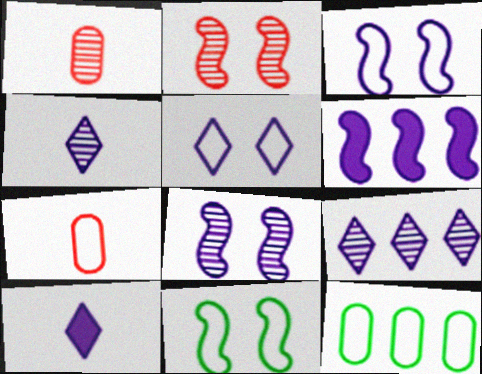[[2, 10, 12], 
[5, 9, 10]]